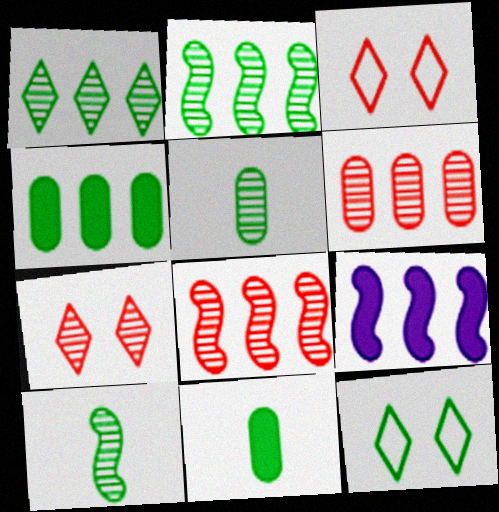[[2, 11, 12], 
[3, 5, 9], 
[4, 10, 12]]